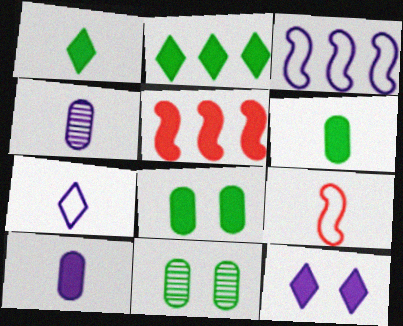[[1, 4, 9], 
[3, 4, 12], 
[5, 6, 12], 
[5, 7, 11]]